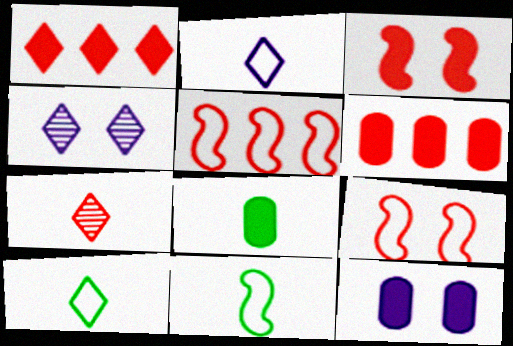[[1, 4, 10], 
[4, 5, 8], 
[4, 6, 11], 
[6, 7, 9], 
[6, 8, 12]]